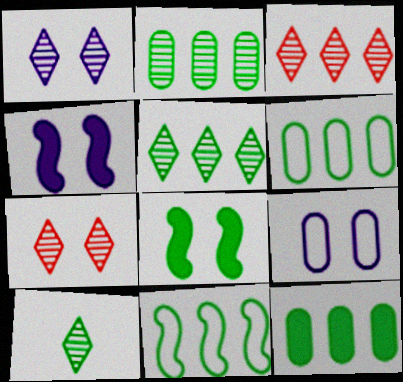[[1, 3, 10], 
[1, 4, 9], 
[2, 6, 12], 
[5, 11, 12], 
[6, 8, 10], 
[7, 8, 9]]